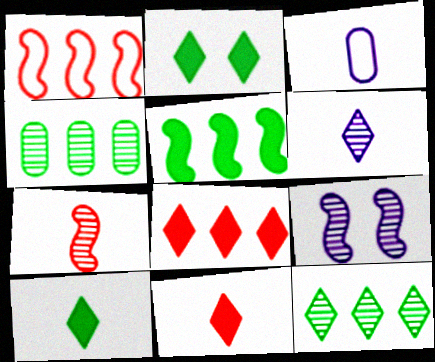[[3, 7, 10]]